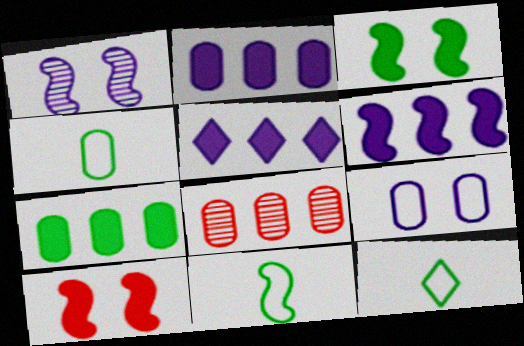[[2, 5, 6], 
[4, 11, 12]]